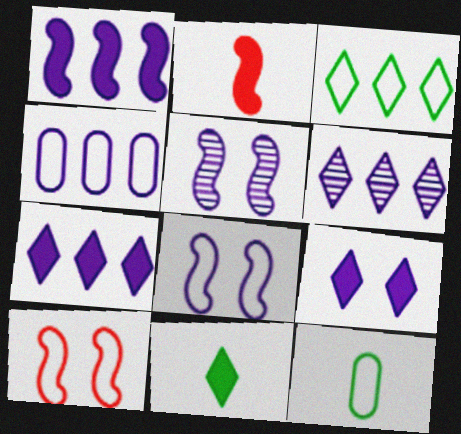[[1, 4, 6]]